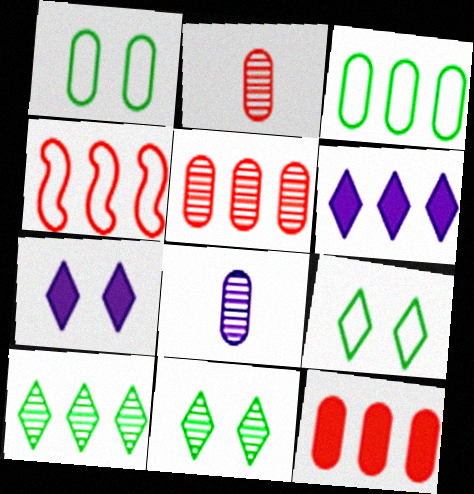[[1, 8, 12]]